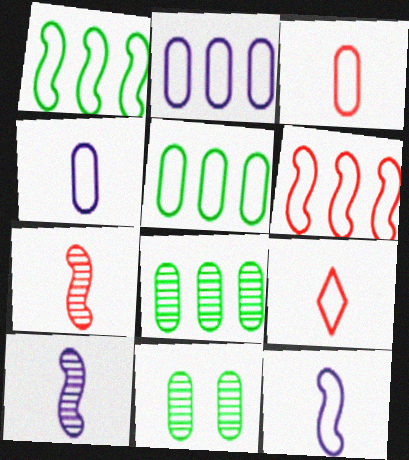[]